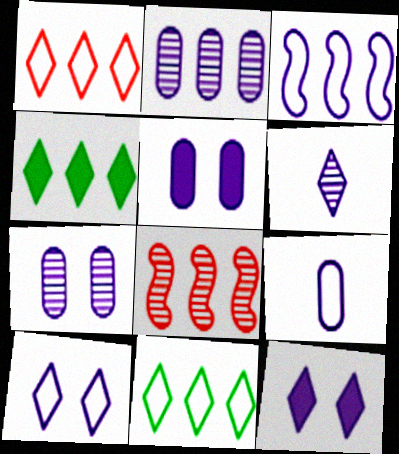[[2, 5, 9], 
[3, 5, 6], 
[3, 9, 10]]